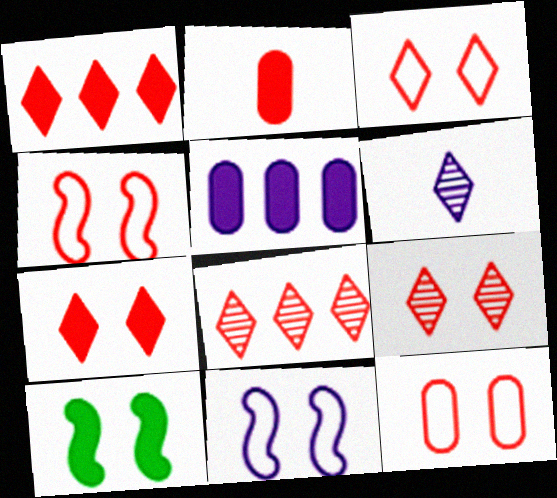[[2, 4, 8], 
[3, 4, 12], 
[3, 7, 9], 
[5, 6, 11]]